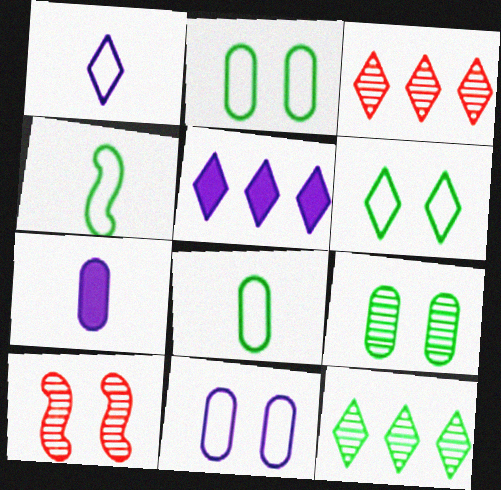[[5, 8, 10]]